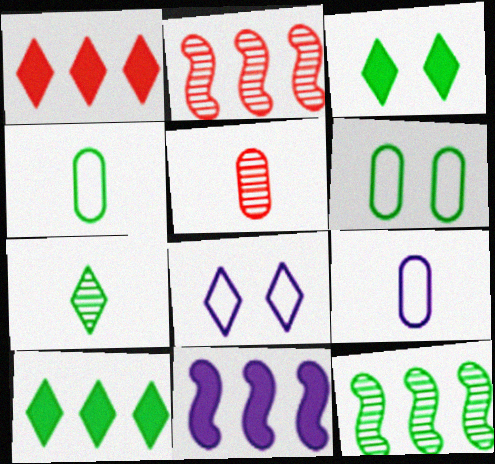[[1, 7, 8], 
[2, 3, 9], 
[3, 4, 12]]